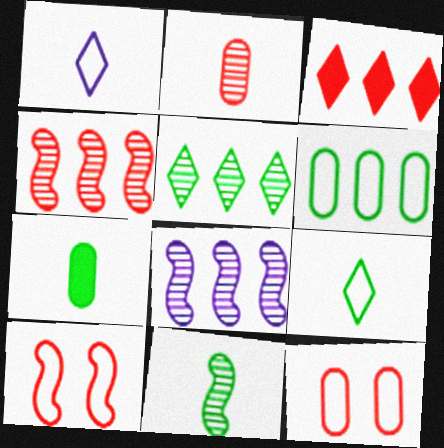[[1, 6, 10], 
[2, 3, 10], 
[3, 6, 8], 
[7, 9, 11]]